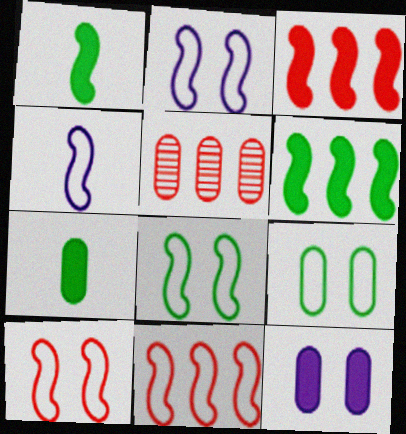[[2, 8, 10], 
[4, 8, 11]]